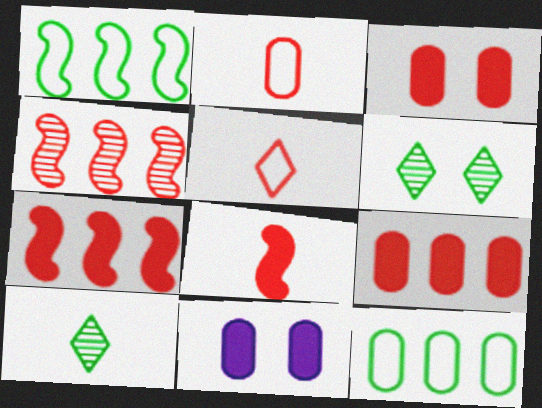[[3, 4, 5]]